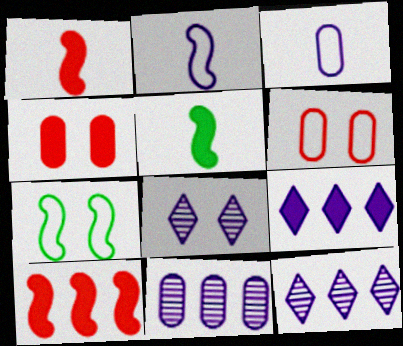[[4, 5, 9], 
[4, 7, 8], 
[5, 6, 12]]